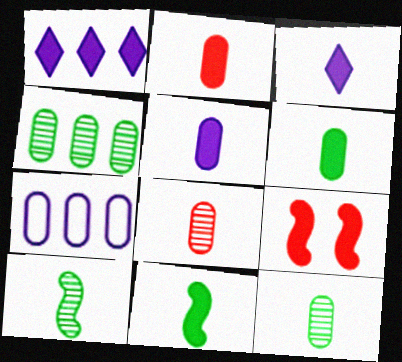[[1, 6, 9], 
[2, 3, 11], 
[2, 5, 6]]